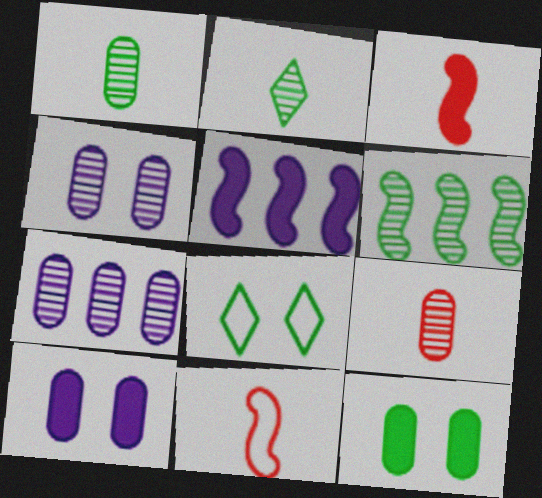[[3, 7, 8], 
[5, 8, 9]]